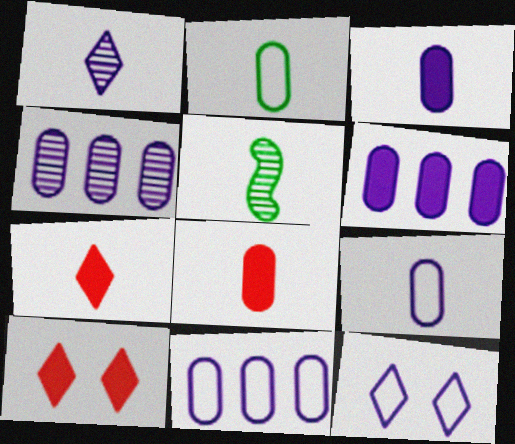[[4, 6, 11], 
[5, 7, 9], 
[5, 10, 11]]